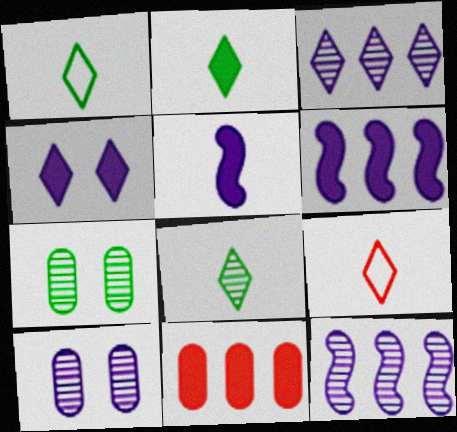[[1, 2, 8], 
[6, 7, 9]]